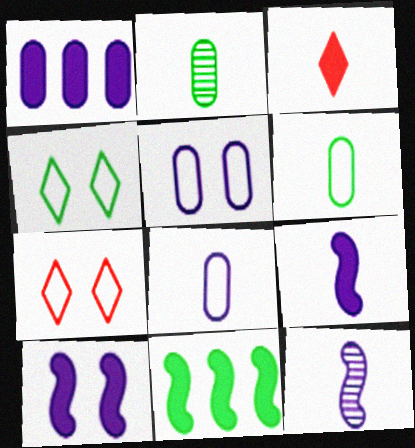[[2, 4, 11], 
[3, 6, 12]]